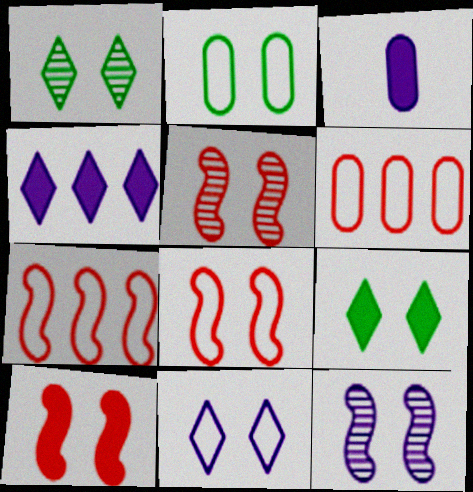[[1, 3, 7], 
[2, 8, 11], 
[5, 8, 10]]